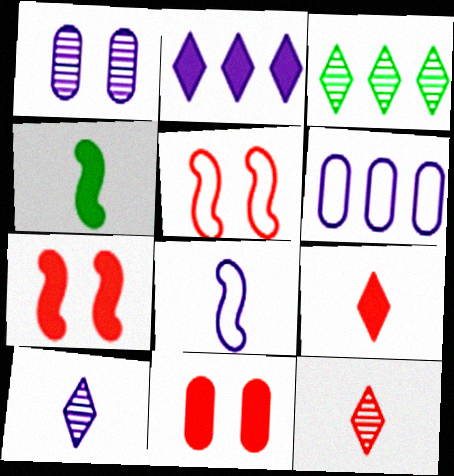[[1, 2, 8], 
[2, 4, 11], 
[3, 8, 11]]